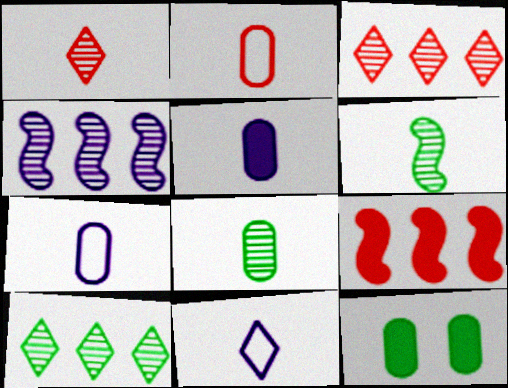[[2, 5, 8]]